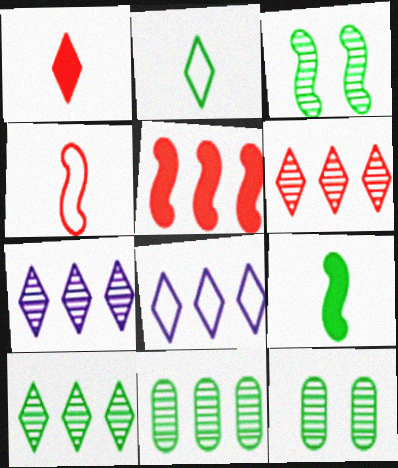[[5, 8, 11], 
[6, 7, 10]]